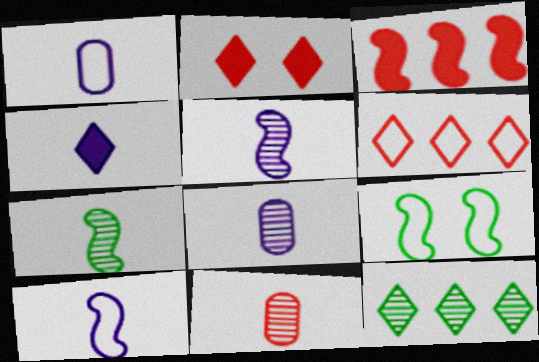[[1, 4, 5], 
[1, 6, 9], 
[3, 5, 9], 
[4, 8, 10]]